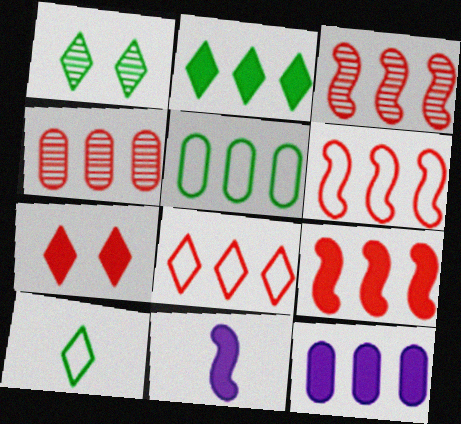[[1, 2, 10], 
[2, 9, 12], 
[3, 6, 9], 
[4, 5, 12], 
[4, 8, 9]]